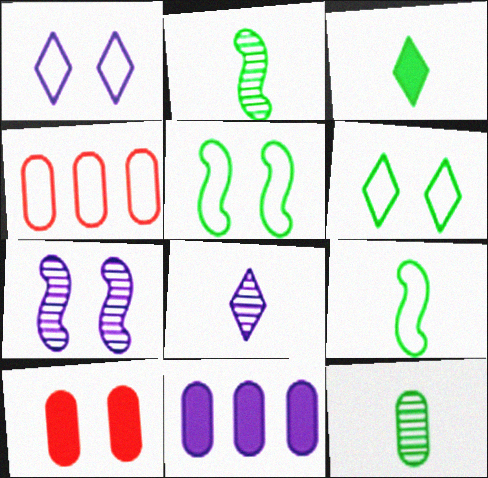[[1, 4, 9], 
[3, 4, 7], 
[3, 9, 12], 
[6, 7, 10]]